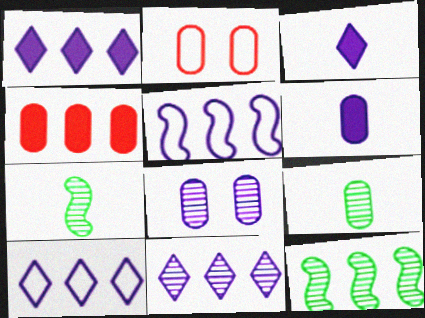[[1, 2, 7], 
[1, 10, 11], 
[2, 3, 12], 
[3, 5, 8], 
[4, 10, 12]]